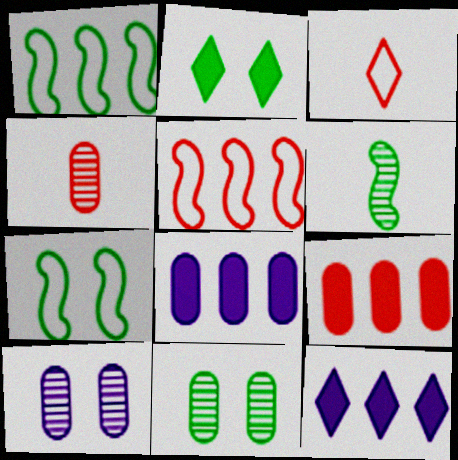[[2, 7, 11], 
[4, 7, 12]]